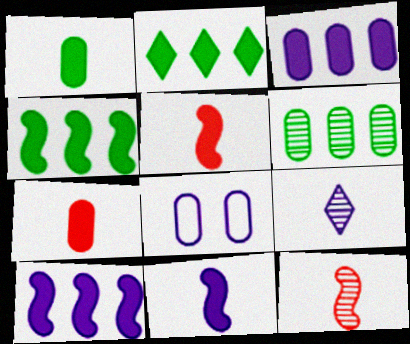[[2, 8, 12], 
[6, 7, 8], 
[8, 9, 10]]